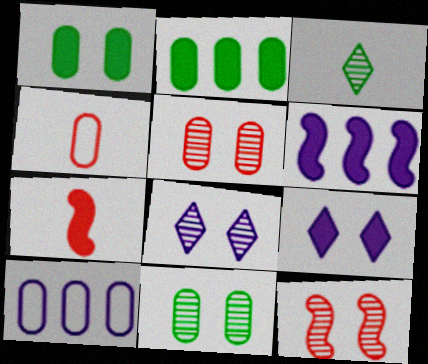[[2, 7, 9], 
[8, 11, 12]]